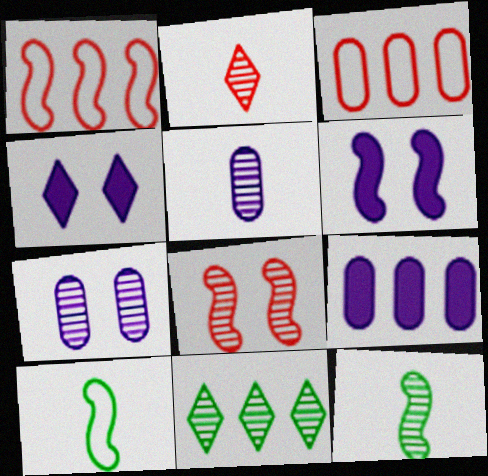[[1, 6, 12], 
[1, 9, 11], 
[2, 5, 12], 
[3, 4, 12], 
[5, 8, 11]]